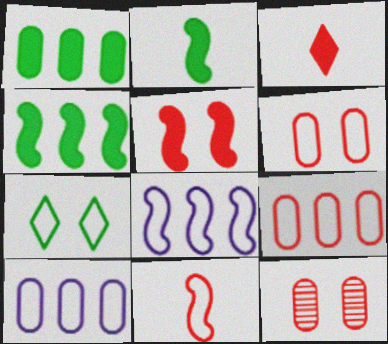[[7, 10, 11]]